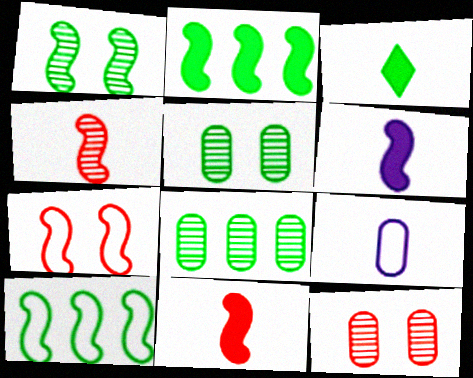[[3, 4, 9], 
[3, 5, 10]]